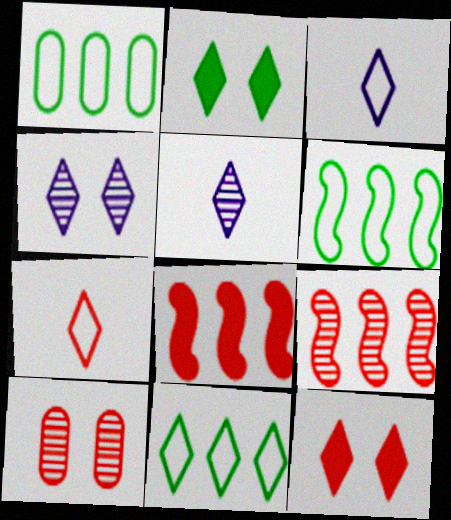[[1, 6, 11], 
[5, 11, 12], 
[7, 8, 10]]